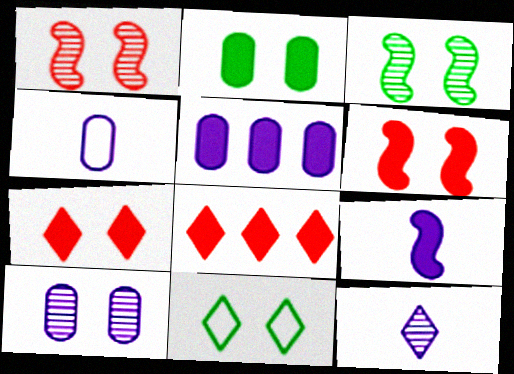[[2, 3, 11], 
[2, 8, 9], 
[3, 4, 8], 
[4, 5, 10], 
[4, 9, 12], 
[6, 10, 11], 
[8, 11, 12]]